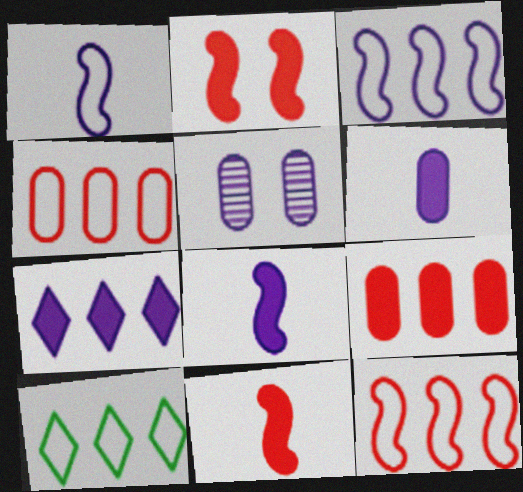[[1, 5, 7], 
[3, 4, 10], 
[5, 10, 11]]